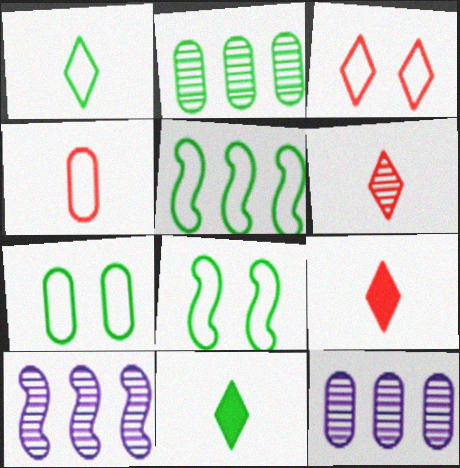[[1, 5, 7], 
[2, 8, 11], 
[7, 9, 10], 
[8, 9, 12]]